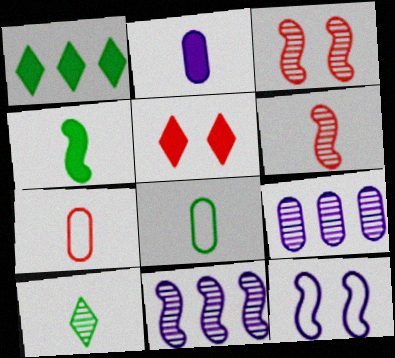[[3, 9, 10], 
[4, 8, 10], 
[5, 8, 11]]